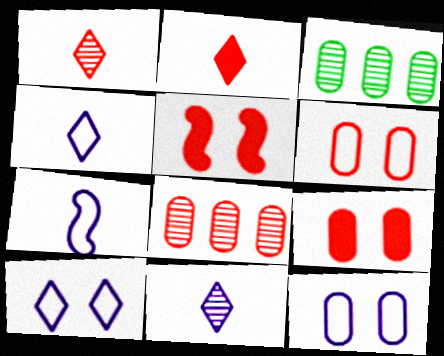[[3, 4, 5]]